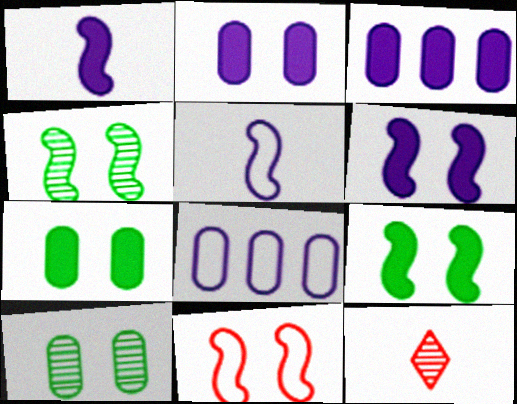[[4, 6, 11], 
[8, 9, 12]]